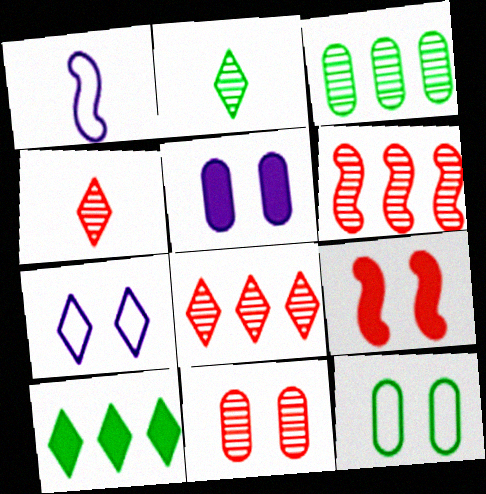[[1, 10, 11], 
[4, 6, 11], 
[4, 7, 10], 
[5, 11, 12]]